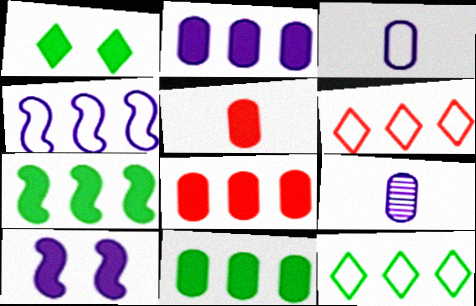[[2, 8, 11]]